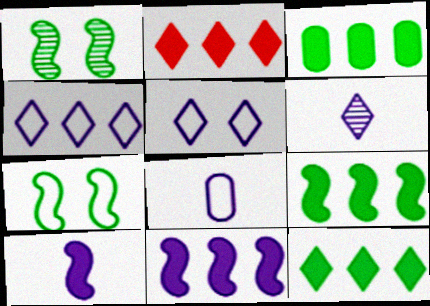[[1, 2, 8], 
[2, 3, 11], 
[3, 9, 12], 
[6, 8, 10]]